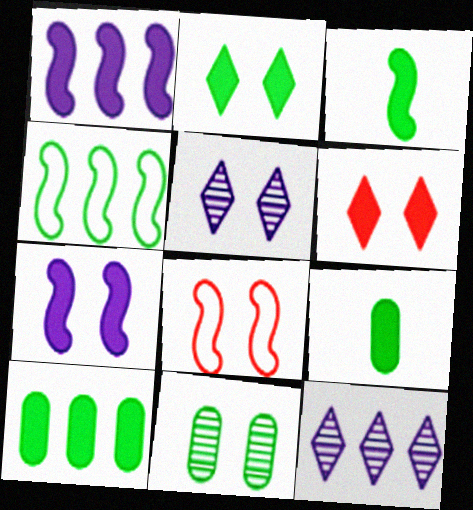[[1, 6, 9], 
[2, 3, 10], 
[8, 9, 12]]